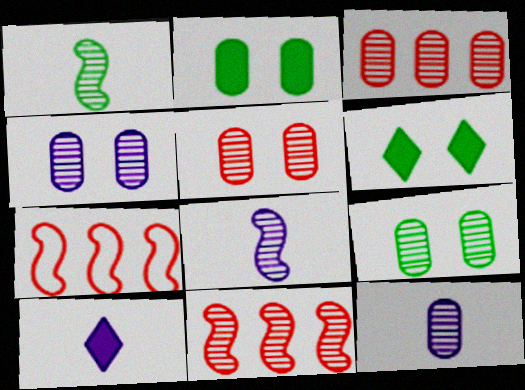[[3, 9, 12], 
[4, 5, 9], 
[6, 7, 12], 
[7, 9, 10]]